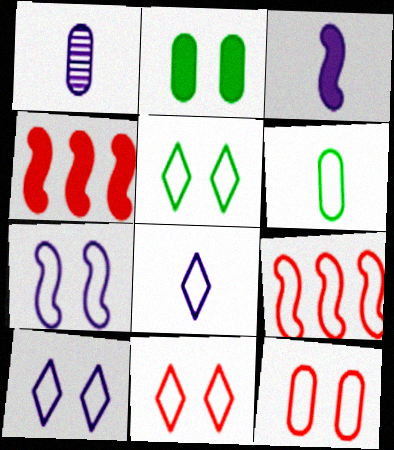[[1, 3, 8], 
[1, 4, 5], 
[5, 7, 12], 
[5, 10, 11], 
[6, 9, 10]]